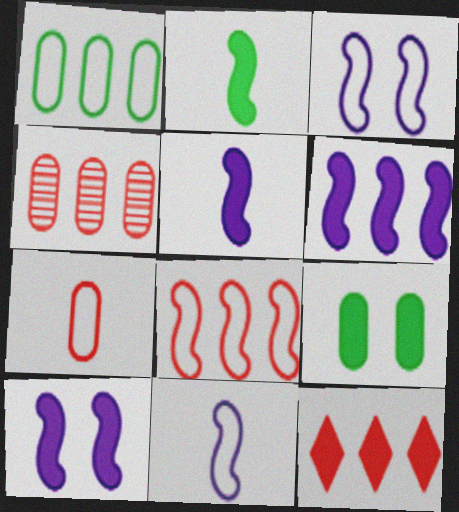[[4, 8, 12], 
[5, 6, 10], 
[5, 9, 12]]